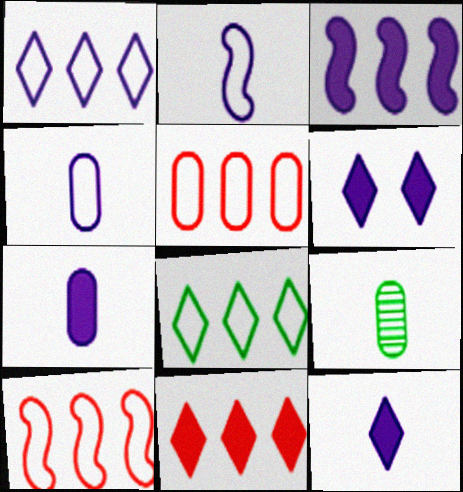[[3, 6, 7], 
[6, 9, 10]]